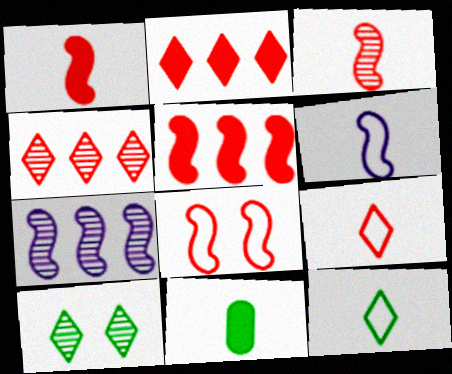[[3, 5, 8]]